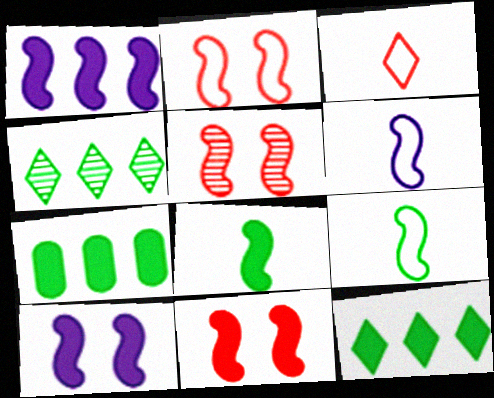[[1, 5, 9], 
[1, 8, 11], 
[2, 5, 11]]